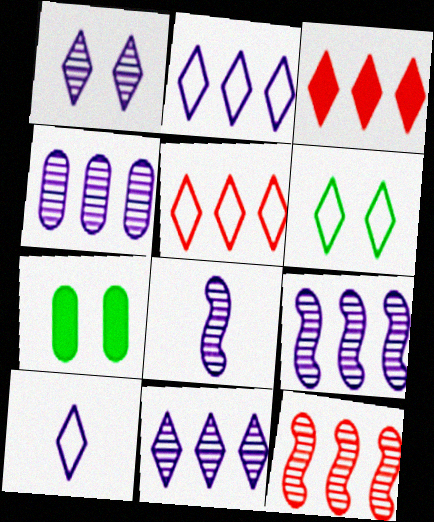[[1, 4, 8], 
[4, 9, 11], 
[5, 6, 10], 
[5, 7, 8], 
[7, 10, 12]]